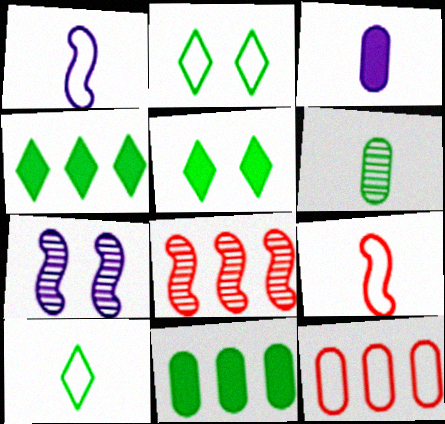[[1, 2, 12], 
[2, 3, 8]]